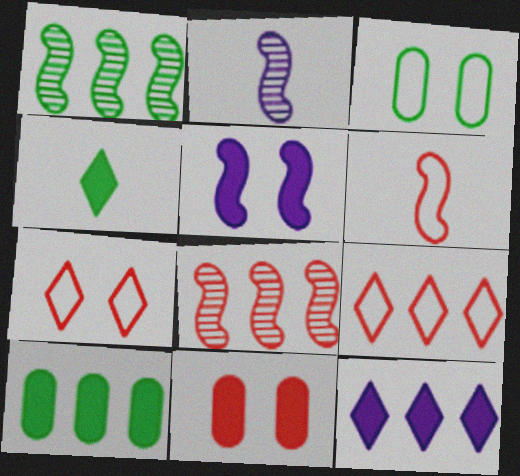[[1, 3, 4], 
[1, 5, 6], 
[2, 7, 10]]